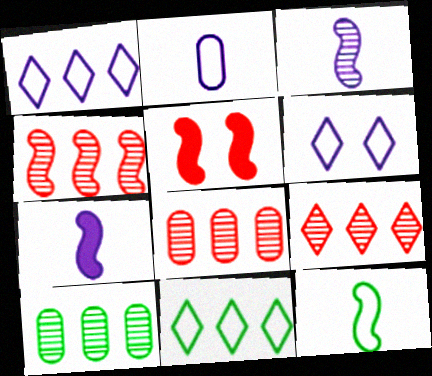[[4, 8, 9]]